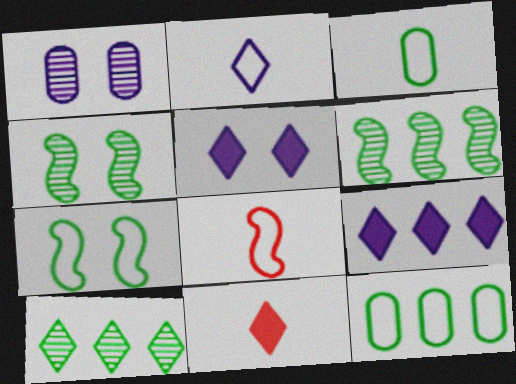[[2, 3, 8]]